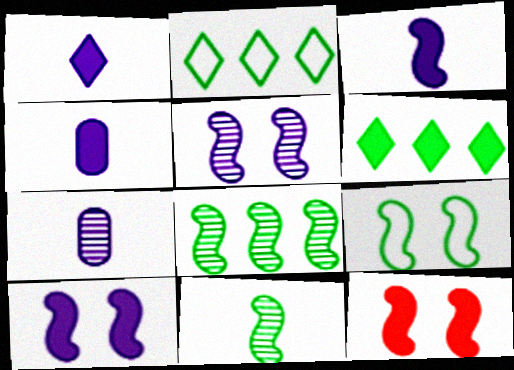[[1, 3, 4], 
[2, 7, 12], 
[4, 6, 12], 
[5, 9, 12]]